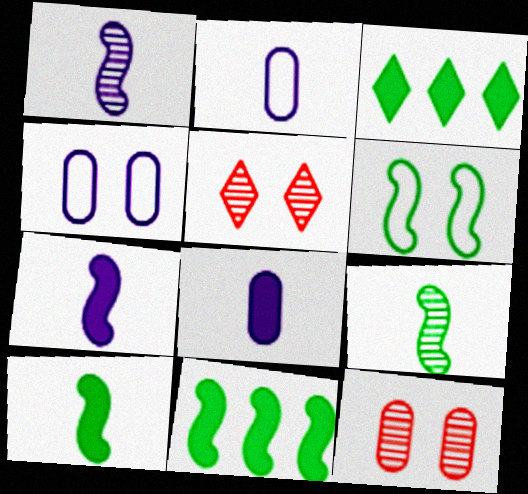[[2, 5, 11], 
[6, 9, 11]]